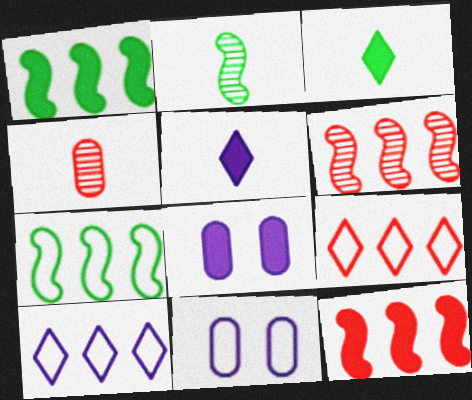[[2, 8, 9], 
[3, 6, 11], 
[3, 8, 12]]